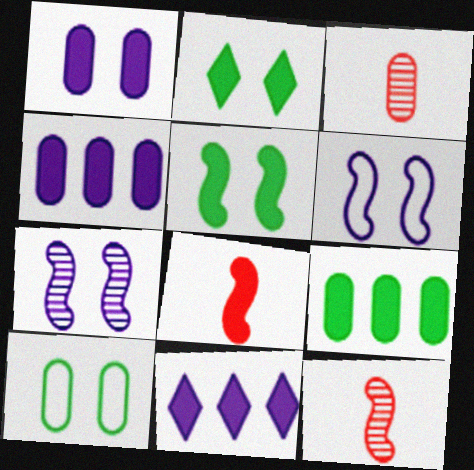[[2, 4, 8], 
[3, 4, 10], 
[10, 11, 12]]